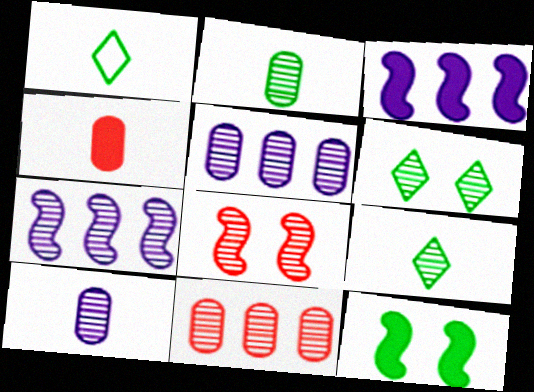[[5, 8, 9]]